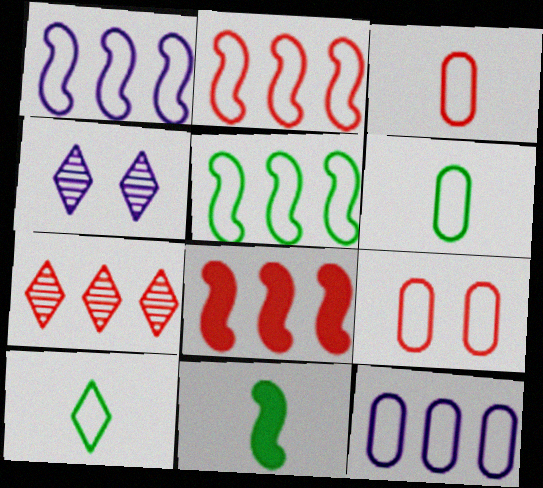[[1, 2, 5], 
[1, 9, 10], 
[4, 6, 8], 
[6, 9, 12]]